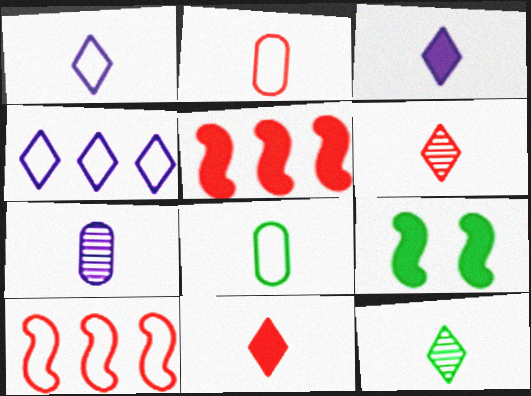[[1, 11, 12]]